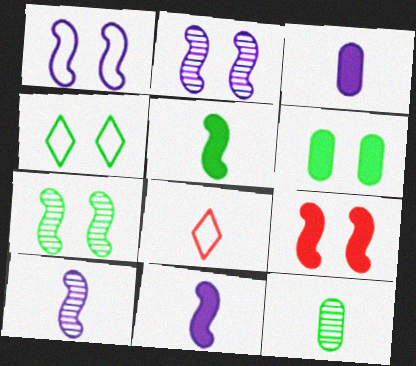[[1, 7, 9], 
[4, 6, 7], 
[8, 11, 12]]